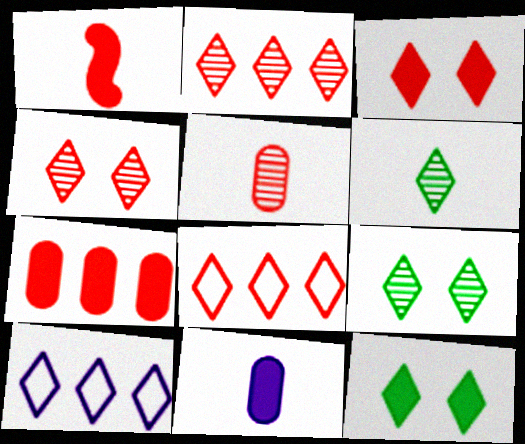[[1, 3, 7], 
[3, 6, 10]]